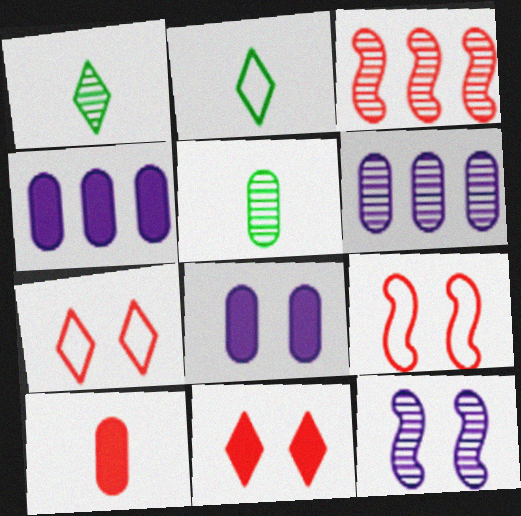[[1, 4, 9], 
[2, 3, 8], 
[3, 7, 10]]